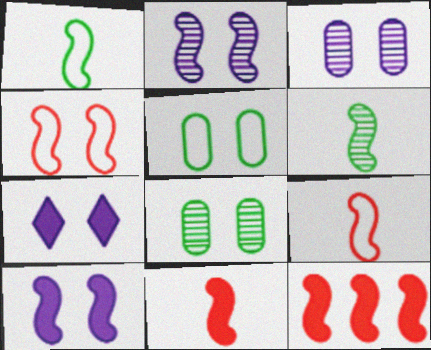[[1, 2, 12], 
[4, 7, 8]]